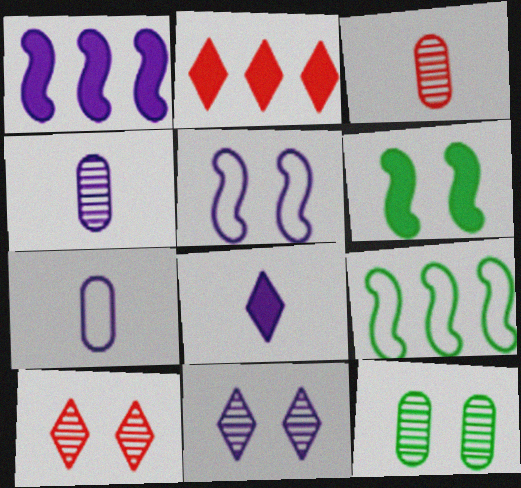[[1, 7, 11]]